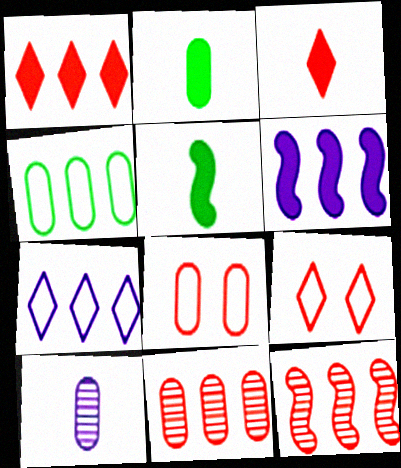[[3, 8, 12]]